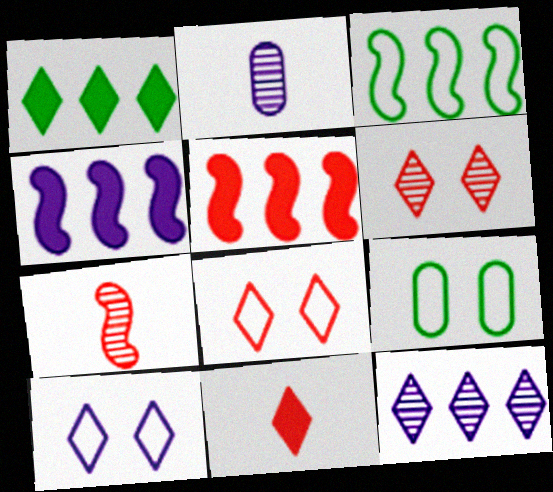[[2, 4, 10]]